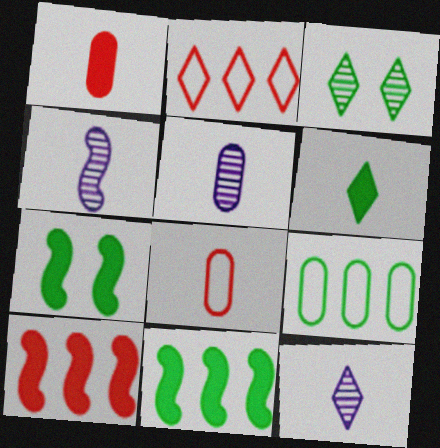[[2, 5, 7], 
[4, 5, 12], 
[4, 6, 8]]